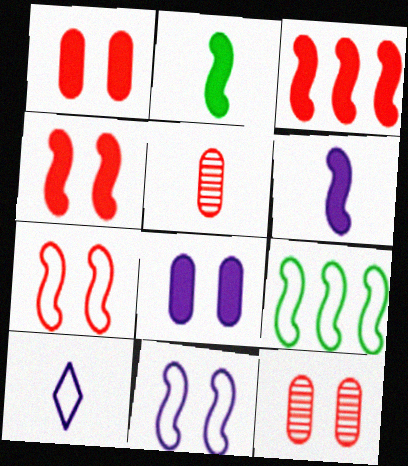[[2, 5, 10]]